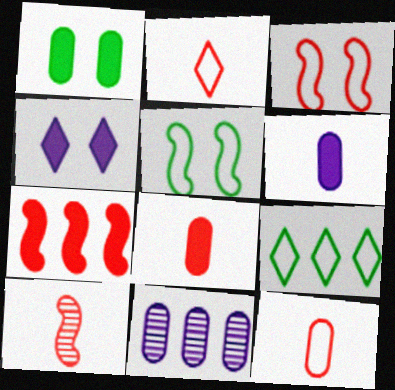[[1, 11, 12], 
[2, 8, 10], 
[3, 7, 10], 
[7, 9, 11]]